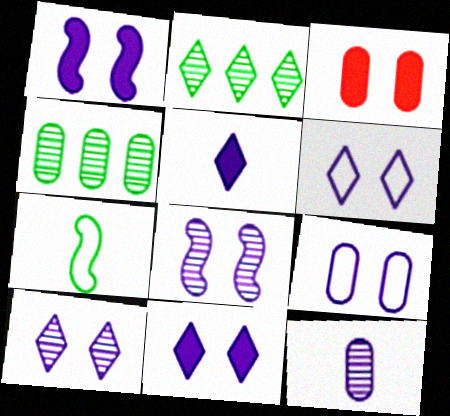[[1, 9, 10], 
[6, 10, 11], 
[8, 9, 11]]